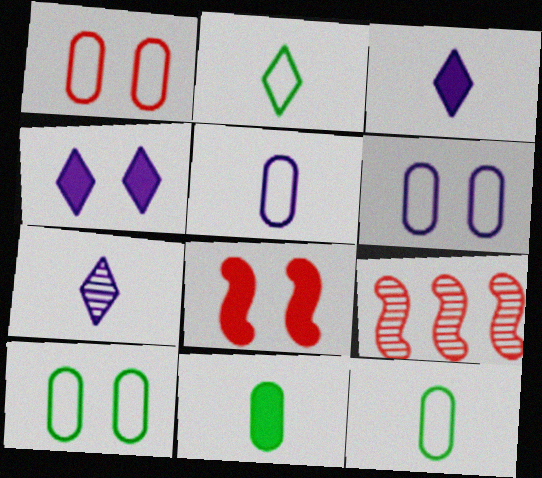[[1, 6, 10], 
[3, 9, 10], 
[4, 9, 12]]